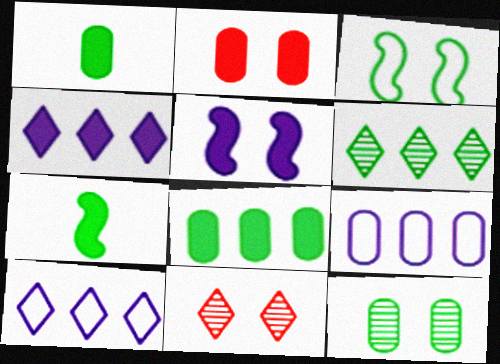[[1, 3, 6], 
[2, 4, 7], 
[7, 9, 11]]